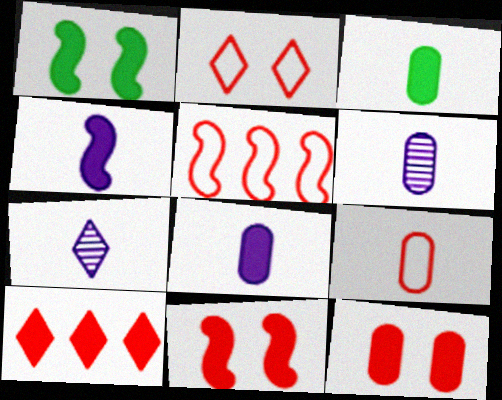[[1, 8, 10], 
[2, 5, 9], 
[3, 6, 9]]